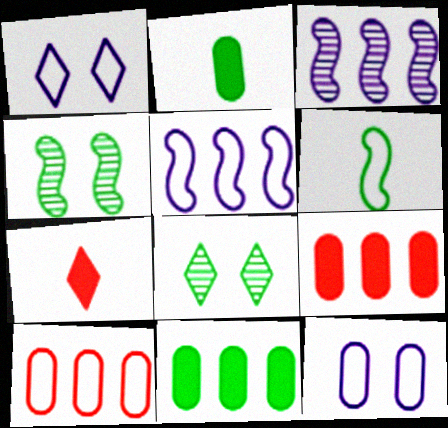[[1, 6, 10], 
[6, 8, 11]]